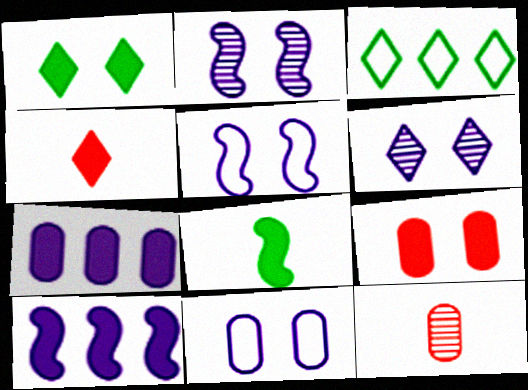[[3, 4, 6]]